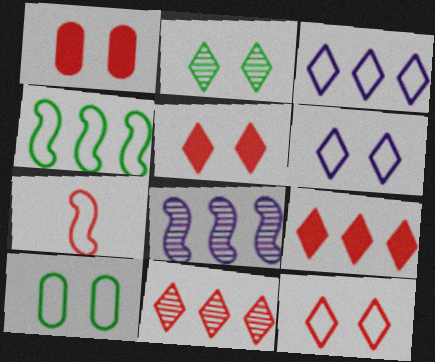[[1, 7, 11], 
[2, 5, 6], 
[3, 7, 10]]